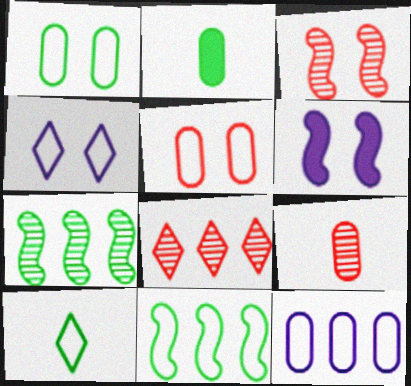[[1, 10, 11], 
[3, 8, 9]]